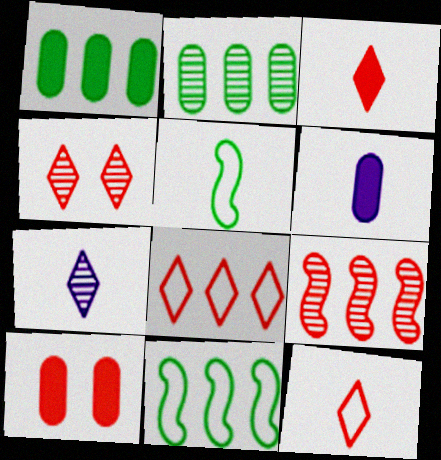[[1, 6, 10], 
[3, 4, 8], 
[4, 6, 11], 
[7, 10, 11], 
[9, 10, 12]]